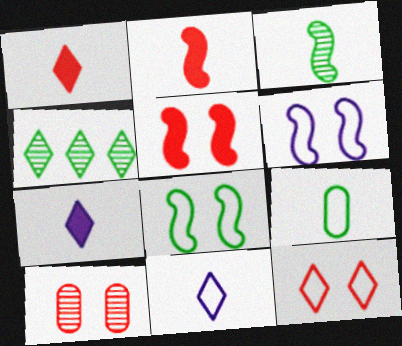[[4, 7, 12], 
[5, 10, 12]]